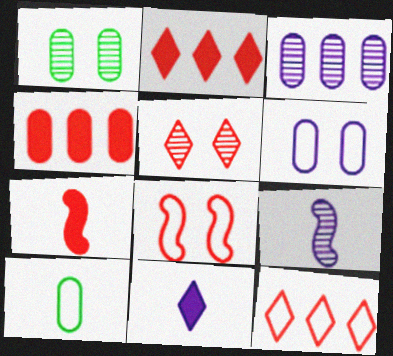[]